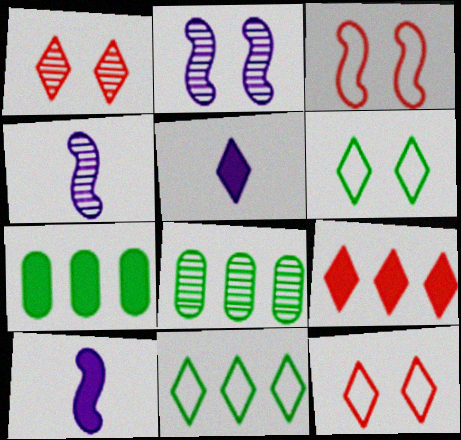[[1, 4, 8], 
[1, 5, 11], 
[3, 5, 8], 
[4, 7, 12], 
[8, 10, 12]]